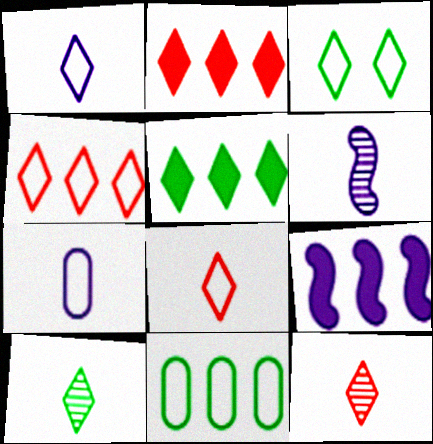[[1, 3, 4], 
[3, 5, 10]]